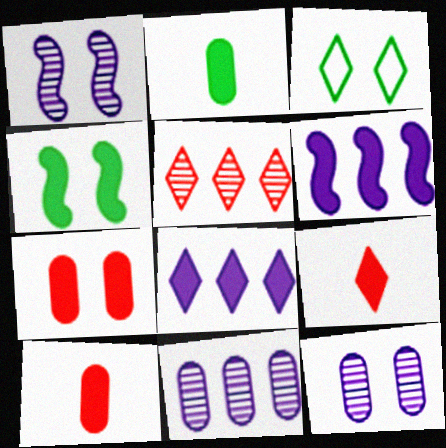[[1, 3, 7], 
[4, 8, 10]]